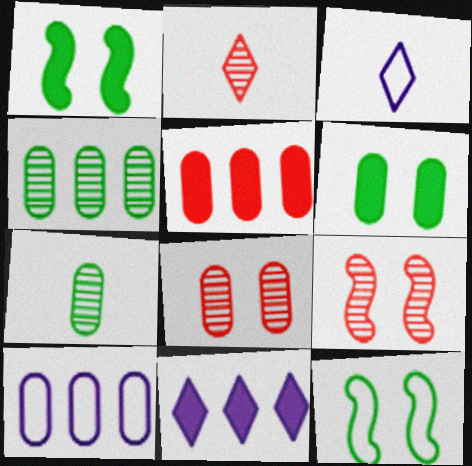[[1, 2, 10], 
[4, 5, 10]]